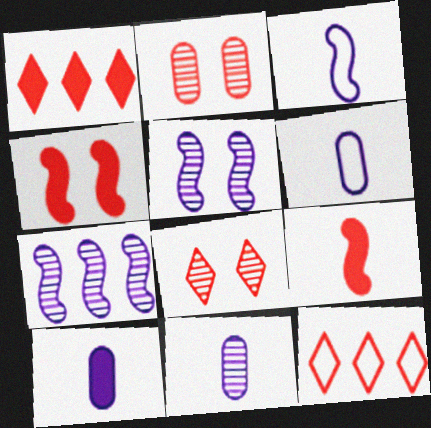[[2, 9, 12], 
[6, 10, 11]]